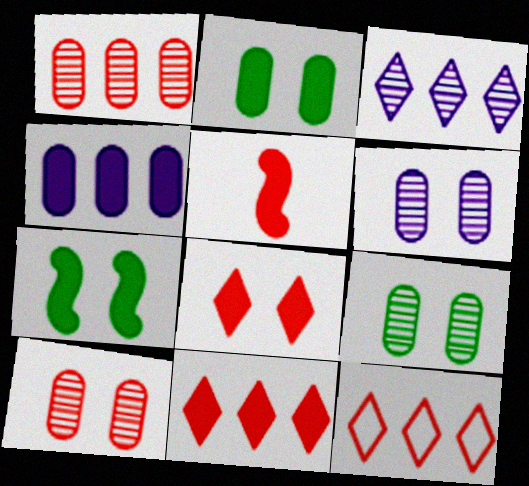[[5, 10, 12], 
[6, 9, 10]]